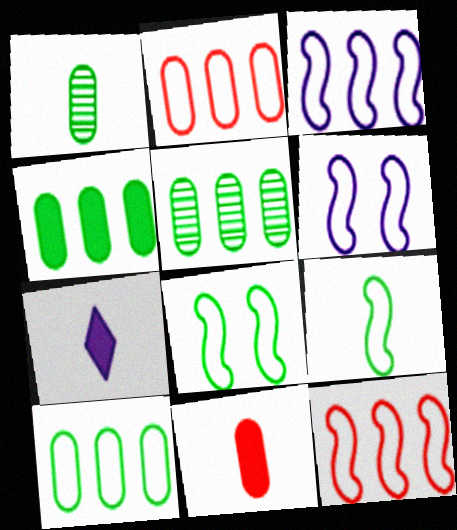[[4, 5, 10], 
[6, 9, 12]]